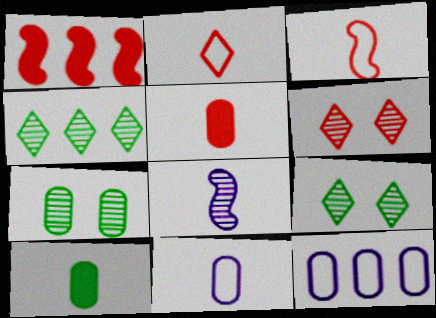[[1, 4, 12], 
[1, 9, 11], 
[2, 8, 10], 
[5, 7, 12]]